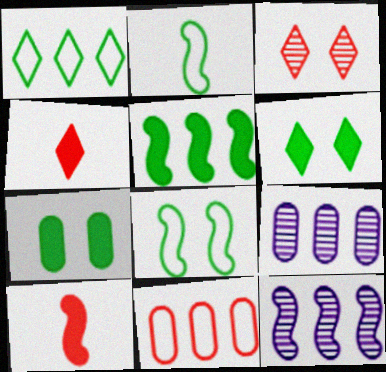[[3, 10, 11], 
[4, 8, 9], 
[8, 10, 12]]